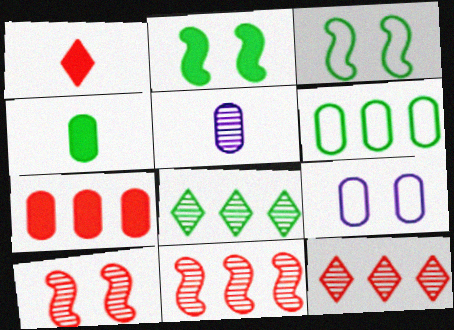[[3, 4, 8], 
[5, 8, 10]]